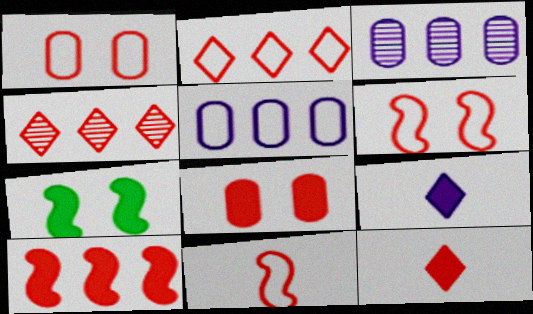[[1, 2, 11], 
[4, 8, 11], 
[8, 10, 12]]